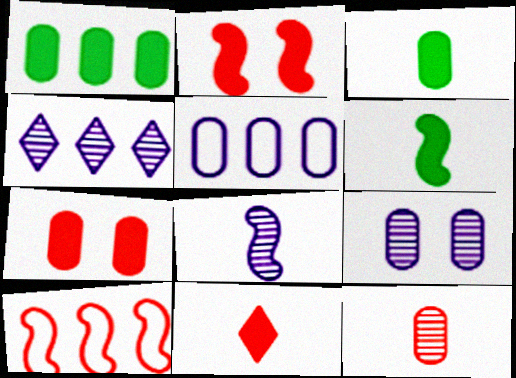[[1, 4, 10], 
[4, 8, 9]]